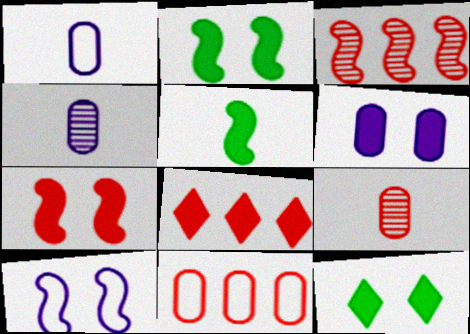[[1, 3, 12], 
[3, 5, 10], 
[3, 8, 11], 
[5, 6, 8], 
[6, 7, 12]]